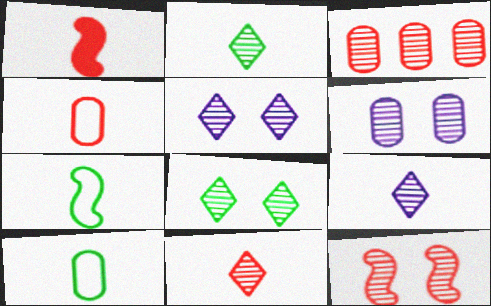[[1, 4, 11], 
[1, 9, 10], 
[2, 9, 11], 
[3, 11, 12], 
[6, 8, 12]]